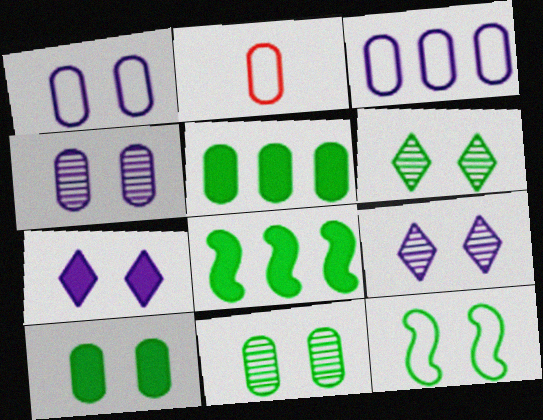[[2, 4, 5], 
[2, 8, 9], 
[6, 10, 12]]